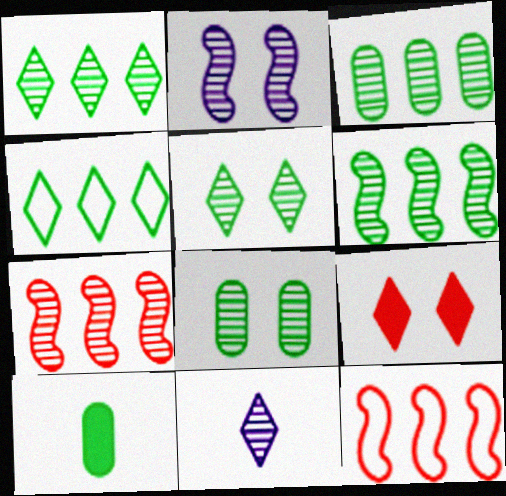[[1, 3, 6], 
[4, 9, 11], 
[7, 8, 11]]